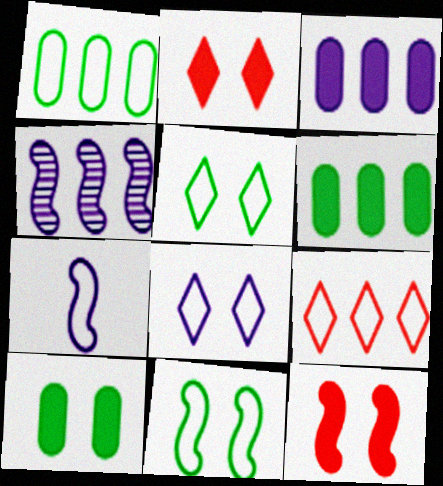[[4, 6, 9]]